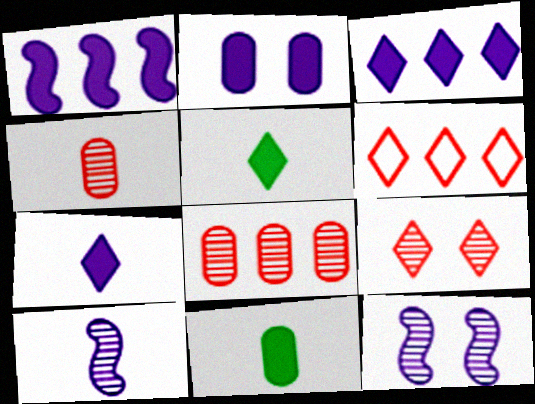[[1, 2, 7], 
[6, 11, 12]]